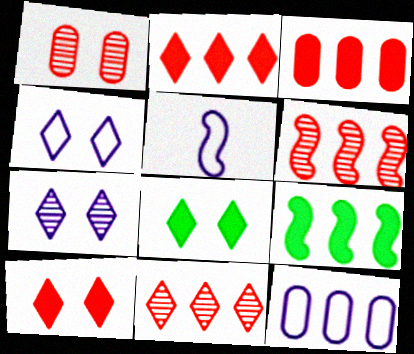[[4, 5, 12], 
[9, 11, 12]]